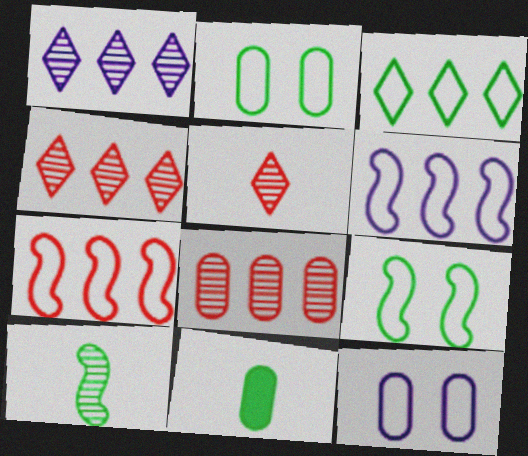[[8, 11, 12]]